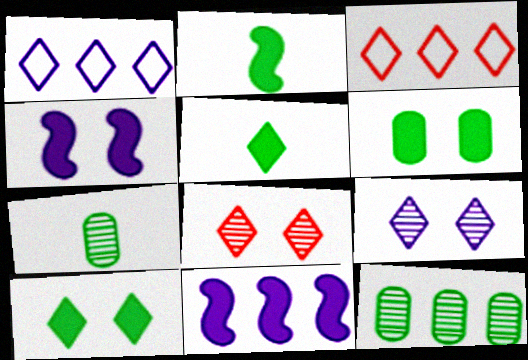[[1, 5, 8], 
[3, 4, 7], 
[3, 5, 9], 
[3, 11, 12]]